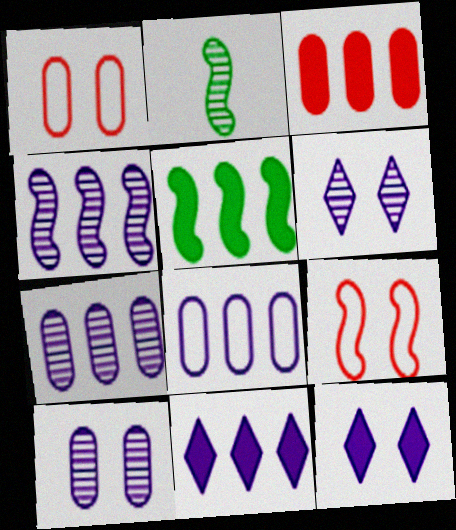[[1, 2, 11], 
[3, 5, 11], 
[4, 8, 11]]